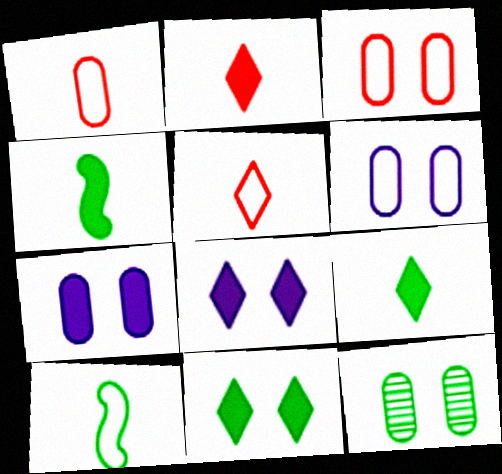[[3, 7, 12]]